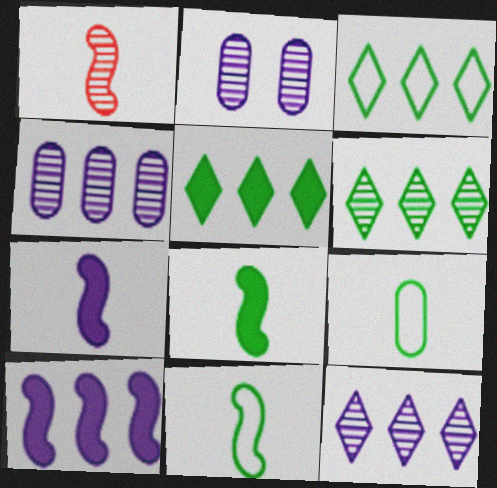[[1, 2, 6], 
[1, 7, 11], 
[3, 5, 6]]